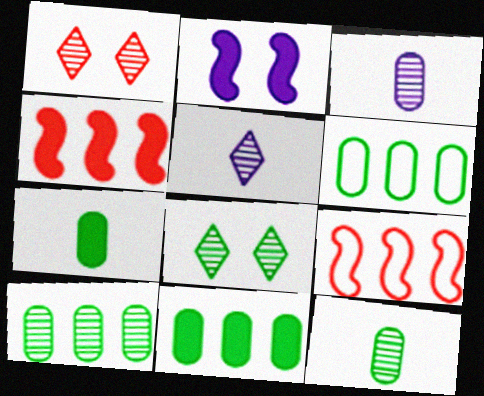[[6, 10, 11]]